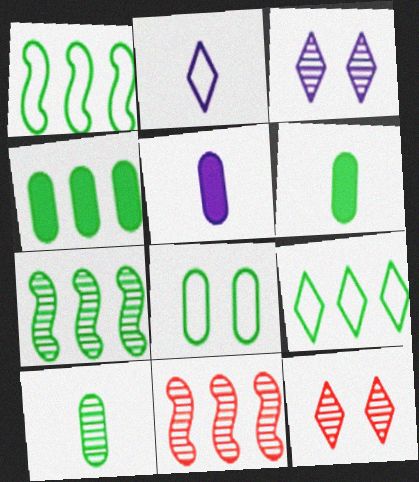[[1, 5, 12], 
[3, 10, 11], 
[4, 7, 9], 
[4, 8, 10]]